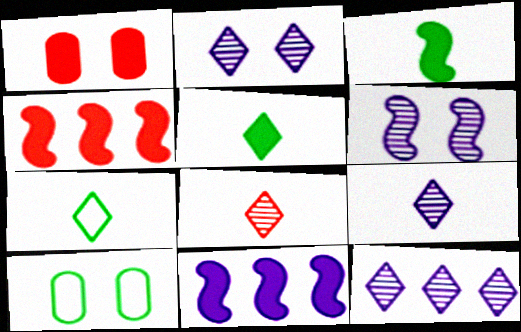[[1, 5, 11], 
[2, 9, 12], 
[4, 9, 10], 
[8, 10, 11]]